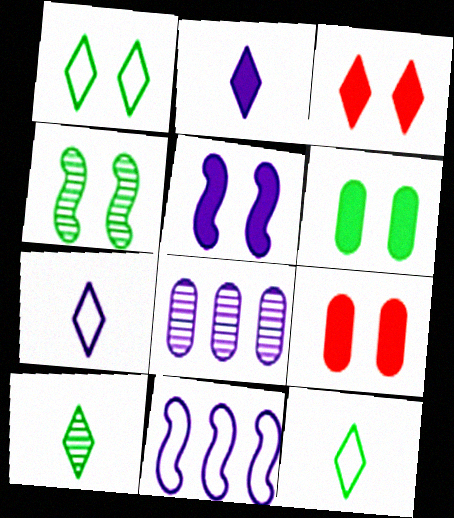[[1, 4, 6], 
[3, 5, 6], 
[5, 7, 8], 
[9, 10, 11]]